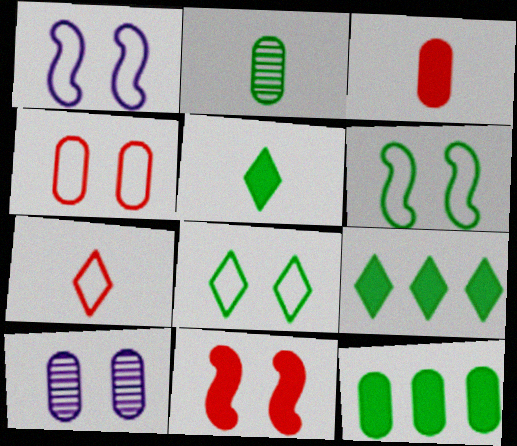[[1, 4, 8], 
[2, 6, 9], 
[8, 10, 11]]